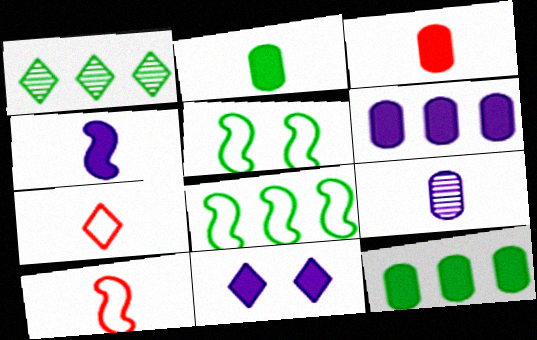[[1, 2, 5], 
[1, 7, 11], 
[1, 8, 12], 
[4, 6, 11]]